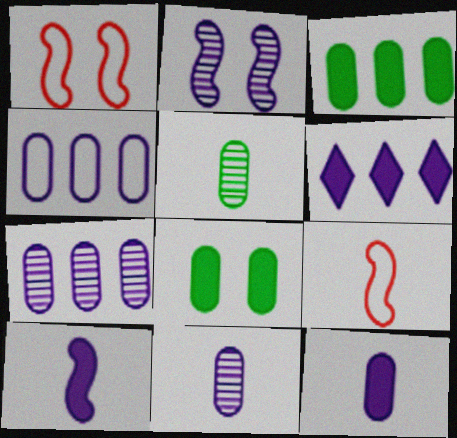[[1, 5, 6]]